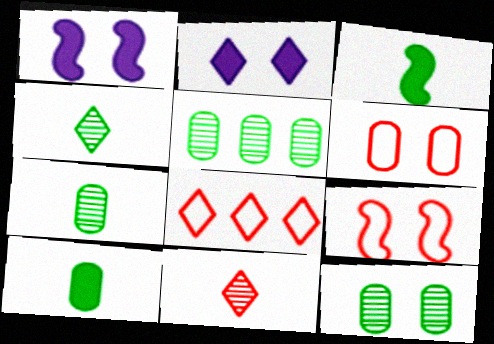[[1, 7, 8], 
[2, 4, 8], 
[2, 9, 12], 
[5, 7, 12]]